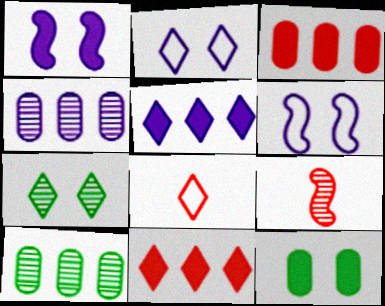[[1, 8, 10], 
[4, 7, 9], 
[5, 7, 8]]